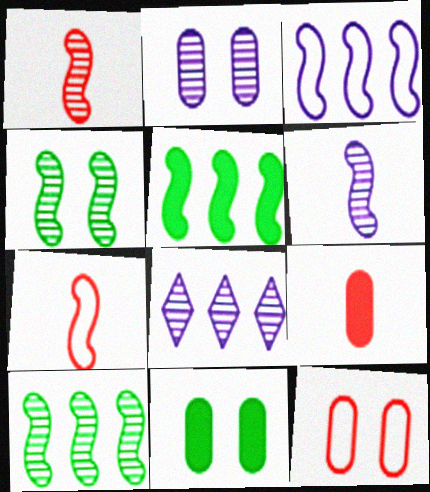[[2, 6, 8], 
[2, 11, 12], 
[7, 8, 11]]